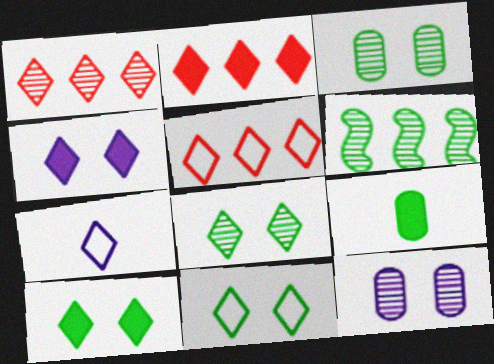[[1, 2, 5], 
[1, 7, 10], 
[2, 7, 8], 
[5, 7, 11], 
[6, 9, 11], 
[8, 10, 11]]